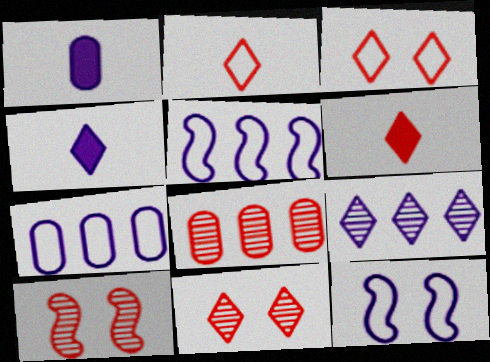[[1, 9, 12]]